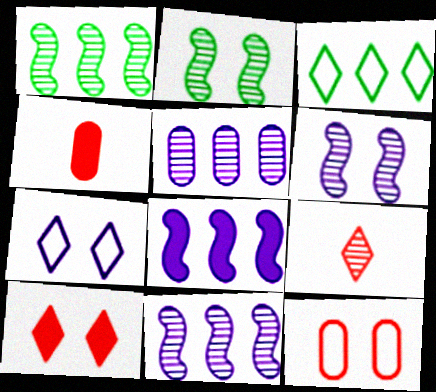[[1, 4, 7], 
[2, 5, 9], 
[3, 4, 6]]